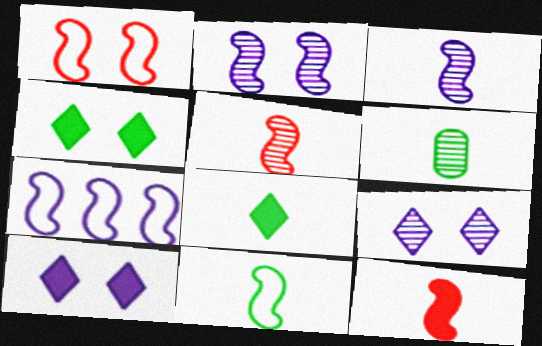[[1, 7, 11], 
[3, 11, 12], 
[6, 8, 11]]